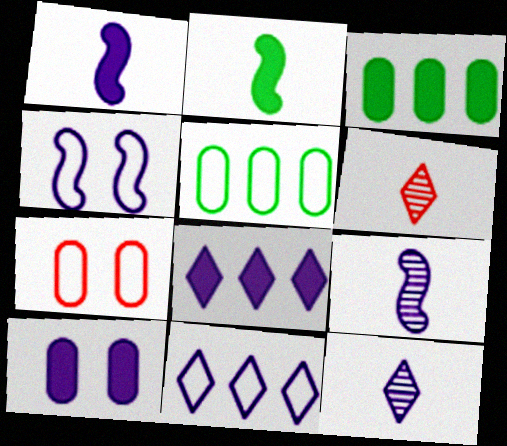[[1, 8, 10], 
[3, 4, 6], 
[9, 10, 11]]